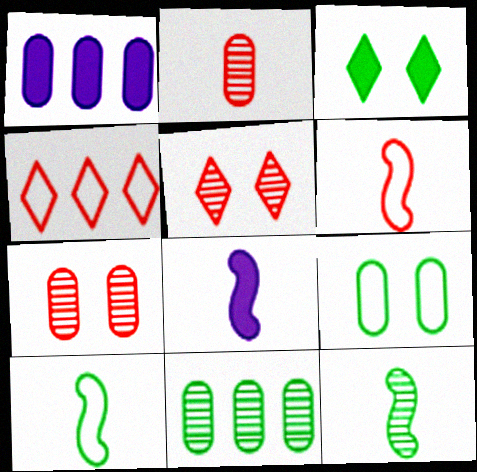[[1, 2, 9], 
[1, 5, 10], 
[3, 10, 11], 
[6, 8, 12]]